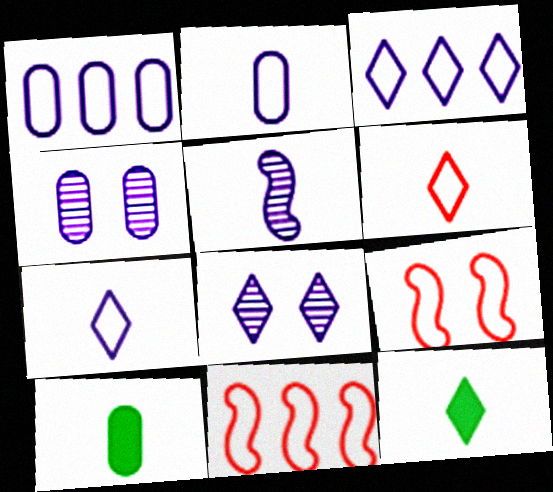[[4, 11, 12], 
[5, 6, 10], 
[8, 10, 11]]